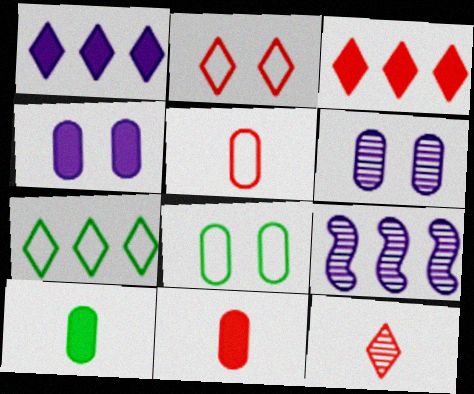[[2, 3, 12], 
[2, 9, 10]]